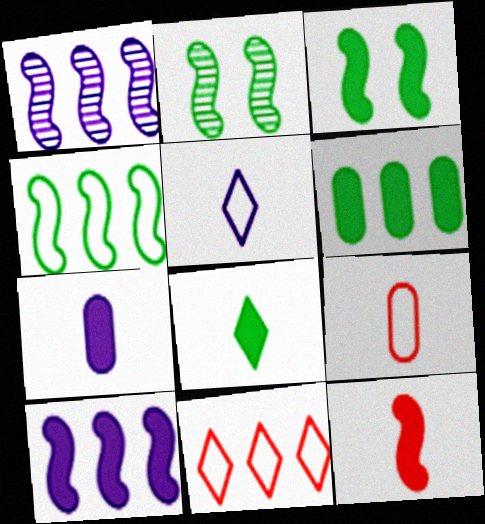[[1, 6, 11], 
[2, 7, 11], 
[3, 6, 8], 
[3, 10, 12], 
[7, 8, 12]]